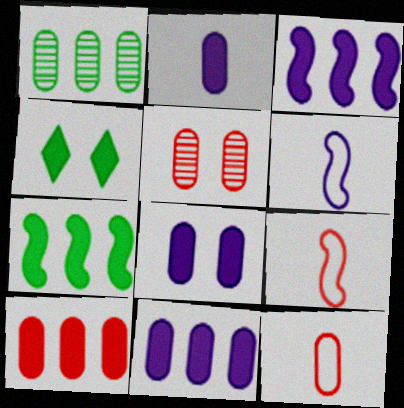[[1, 8, 12], 
[2, 8, 11], 
[5, 10, 12]]